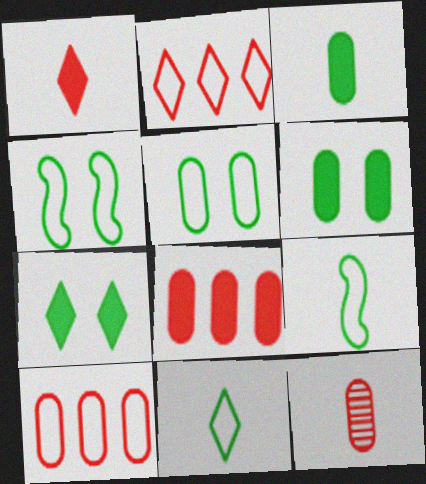[]